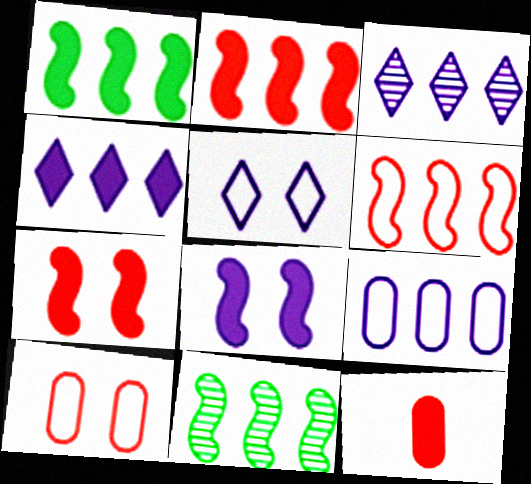[[5, 11, 12]]